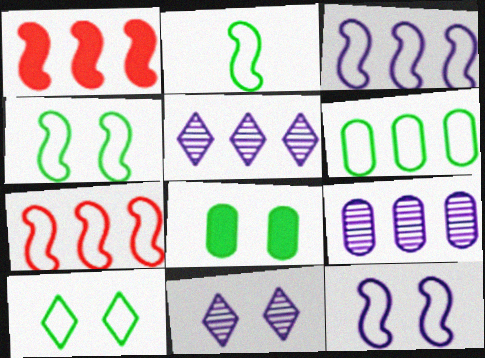[[1, 5, 6], 
[2, 6, 10], 
[2, 7, 12]]